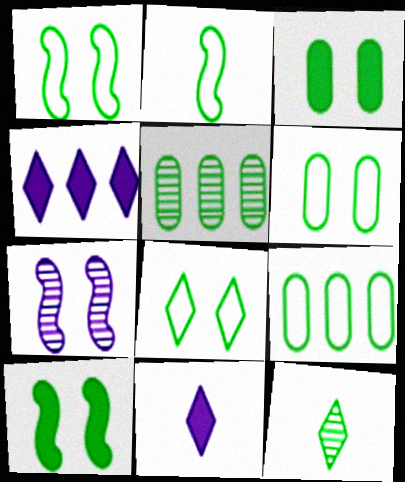[[1, 6, 8], 
[2, 8, 9], 
[9, 10, 12]]